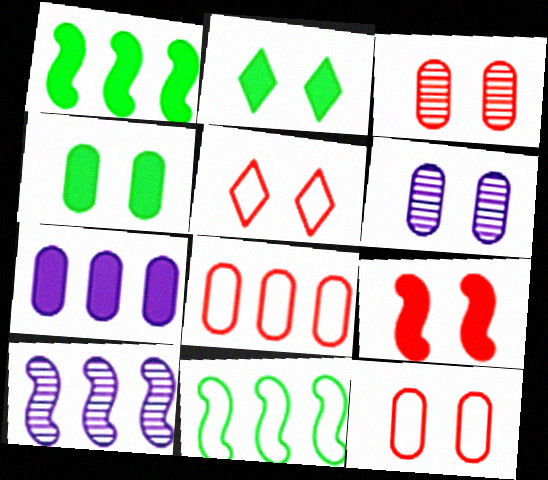[[3, 5, 9], 
[4, 6, 12]]